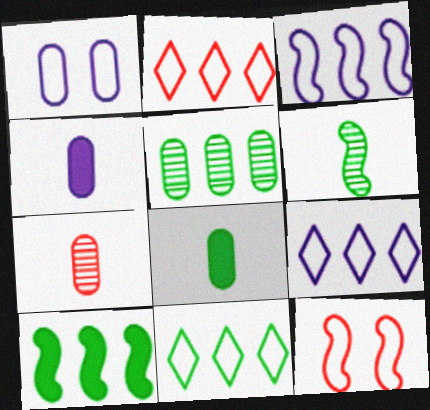[[2, 9, 11], 
[5, 10, 11]]